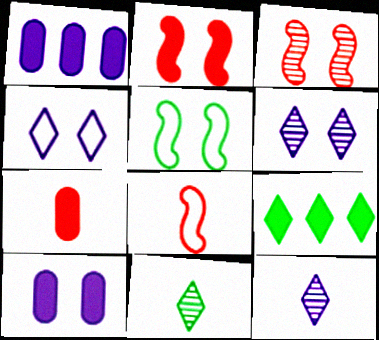[]